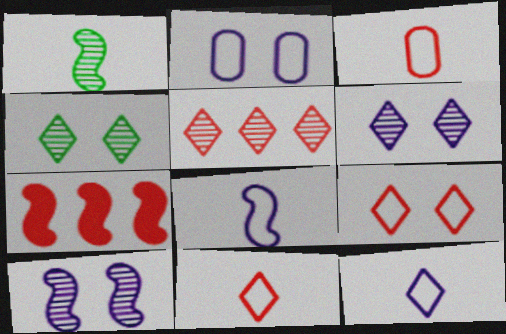[]